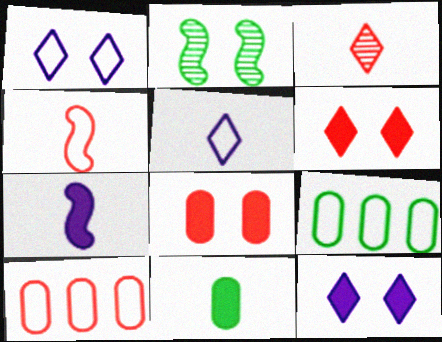[[1, 2, 8], 
[1, 4, 9]]